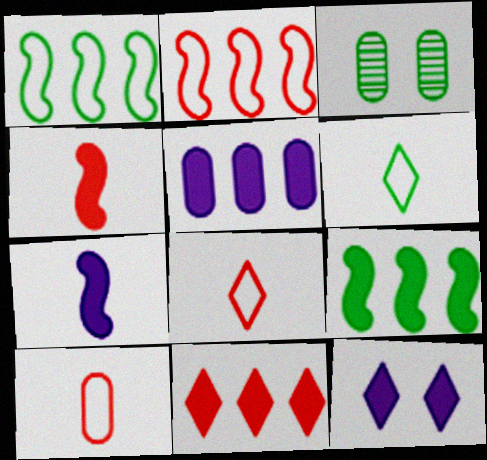[[3, 5, 10], 
[3, 6, 9], 
[5, 7, 12], 
[5, 9, 11]]